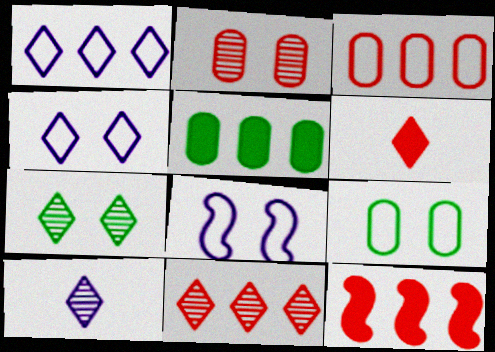[[1, 6, 7], 
[3, 11, 12], 
[7, 10, 11], 
[9, 10, 12]]